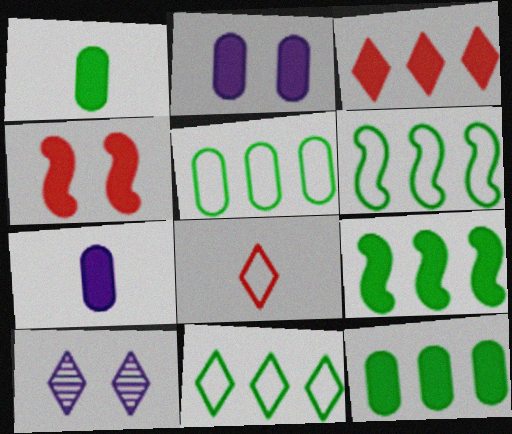[[5, 6, 11]]